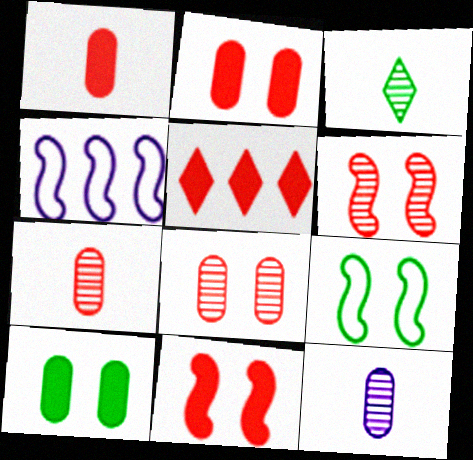[[1, 5, 11], 
[2, 3, 4], 
[5, 9, 12]]